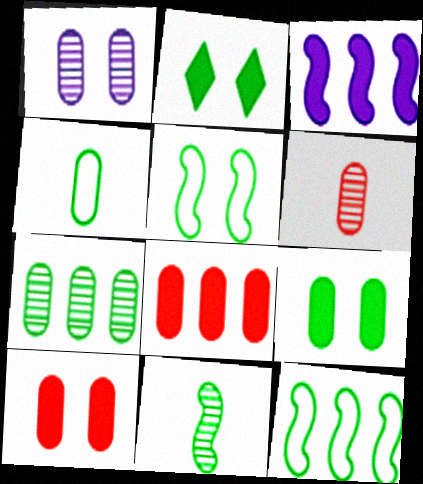[[1, 4, 8], 
[1, 6, 7], 
[4, 7, 9]]